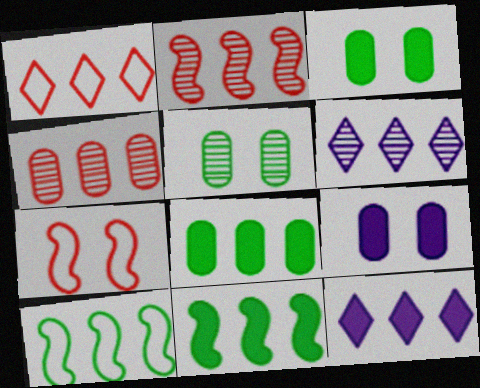[[4, 10, 12]]